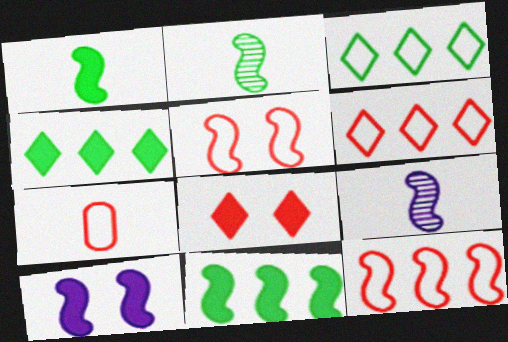[[2, 10, 12], 
[5, 6, 7], 
[5, 9, 11]]